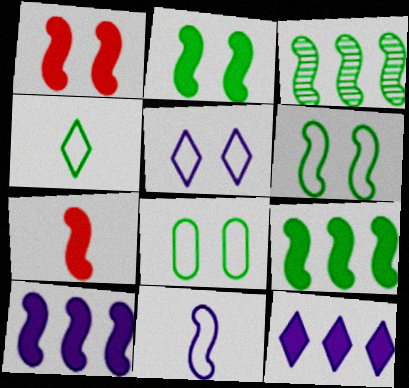[[1, 3, 11], 
[2, 7, 10]]